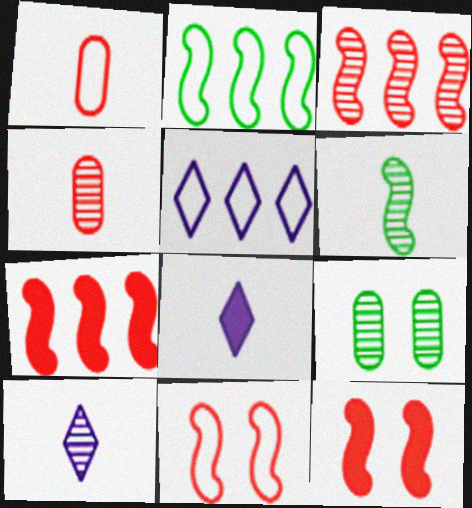[[1, 6, 8], 
[3, 9, 10], 
[4, 6, 10]]